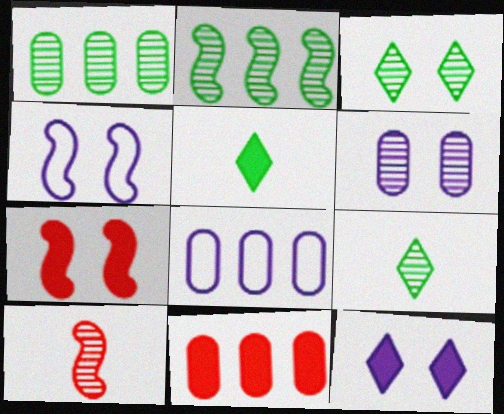[[1, 8, 11], 
[4, 6, 12], 
[4, 9, 11], 
[7, 8, 9]]